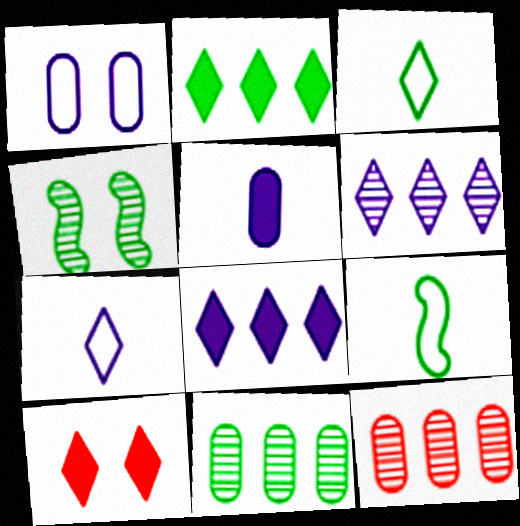[[1, 4, 10], 
[3, 6, 10]]